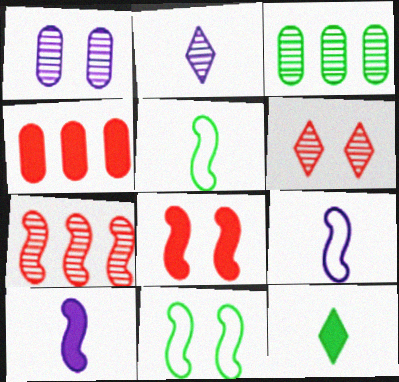[[2, 4, 11], 
[3, 11, 12], 
[7, 10, 11]]